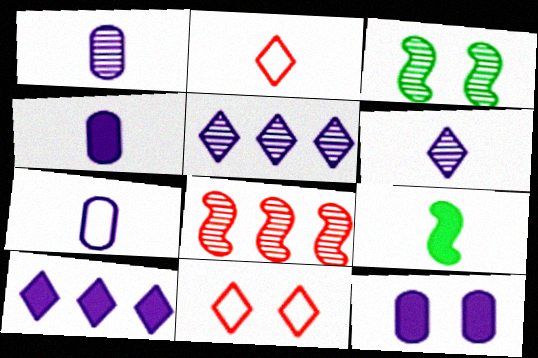[[1, 2, 9], 
[1, 4, 7], 
[3, 11, 12]]